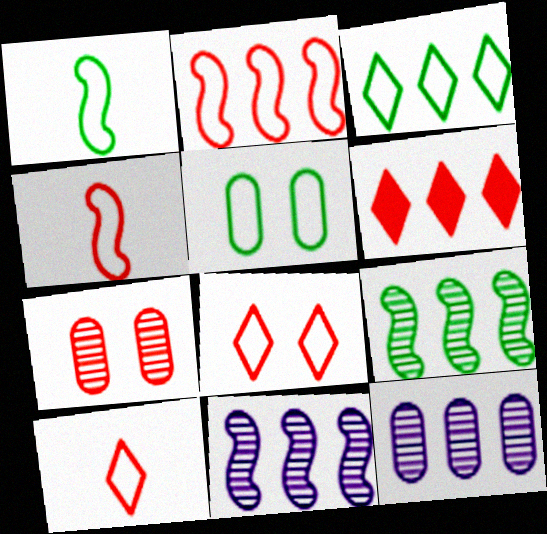[[1, 3, 5], 
[4, 6, 7]]